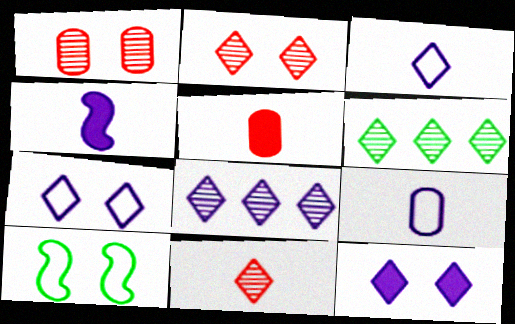[[1, 10, 12], 
[3, 8, 12], 
[5, 8, 10]]